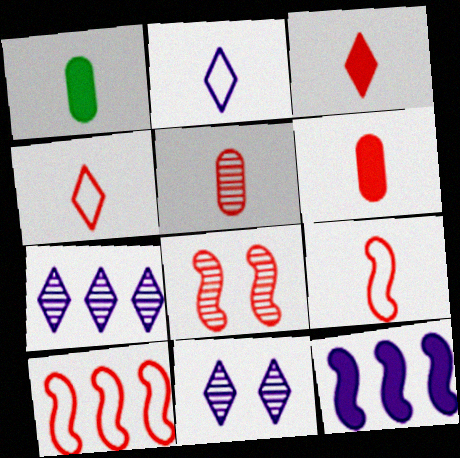[[1, 10, 11], 
[3, 5, 9]]